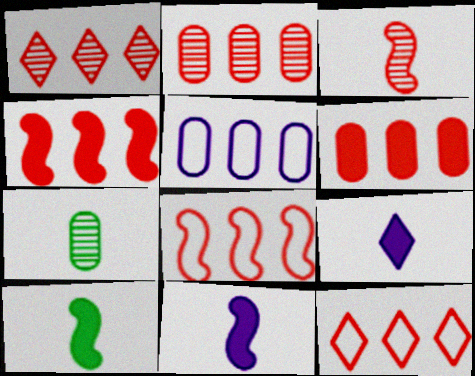[[1, 6, 8], 
[2, 4, 12]]